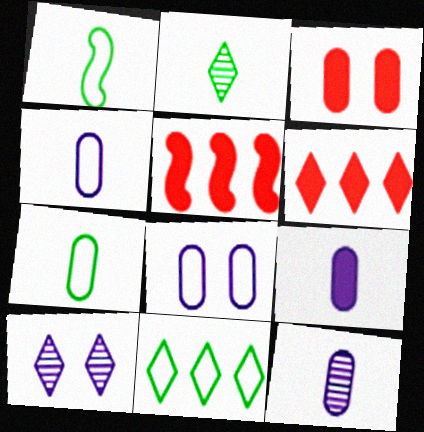[[2, 5, 8], 
[4, 9, 12], 
[5, 7, 10]]